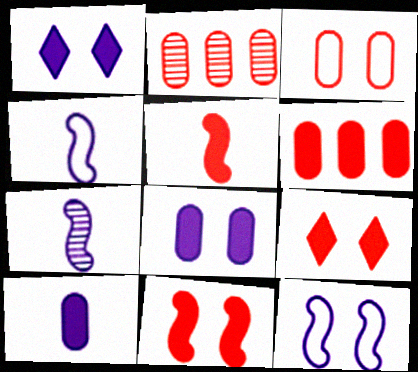[[5, 6, 9]]